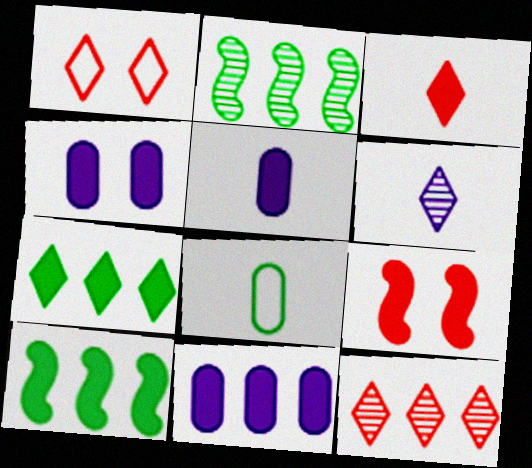[[1, 2, 5], 
[1, 3, 12], 
[1, 6, 7], 
[3, 4, 10], 
[4, 5, 11], 
[5, 7, 9]]